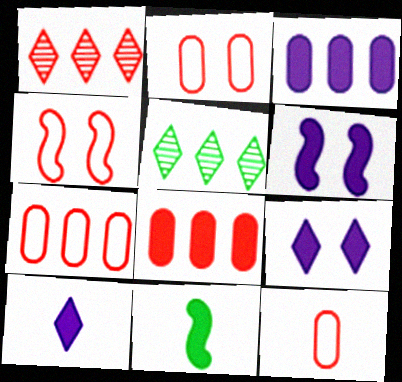[[2, 7, 12], 
[3, 6, 10], 
[5, 6, 12], 
[8, 9, 11]]